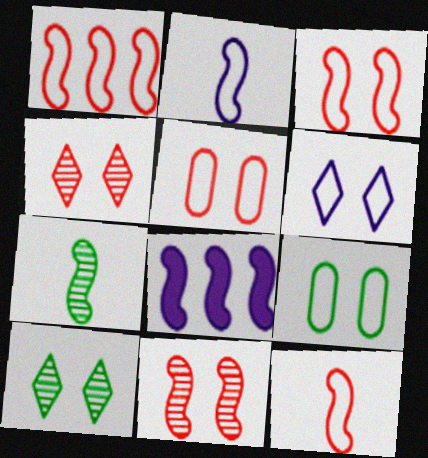[[1, 3, 12], 
[3, 6, 9], 
[3, 7, 8]]